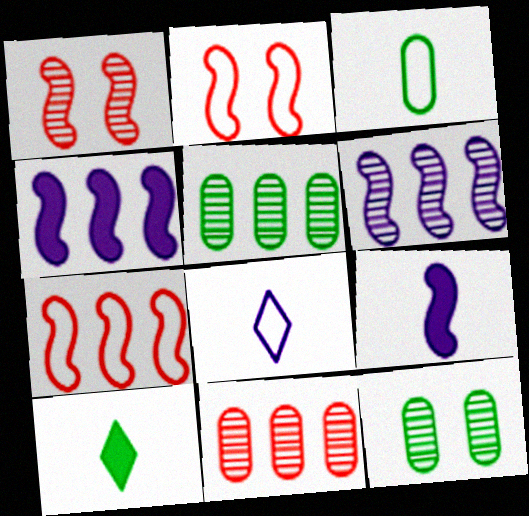[]